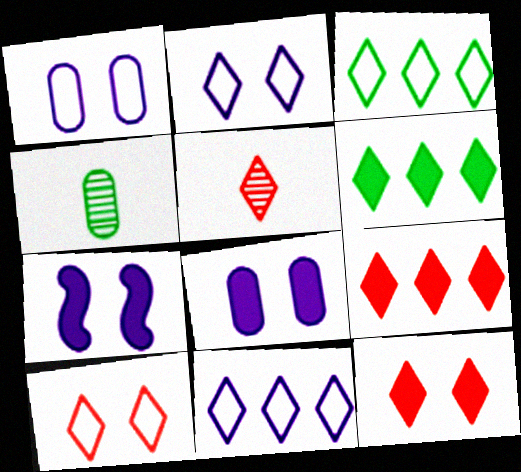[[2, 5, 6], 
[5, 9, 10]]